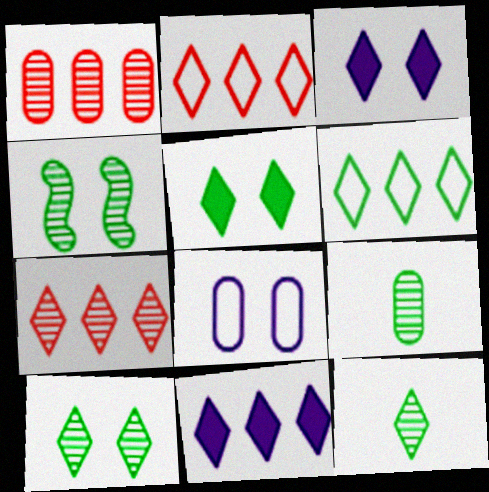[[2, 3, 12], 
[5, 6, 12], 
[6, 7, 11]]